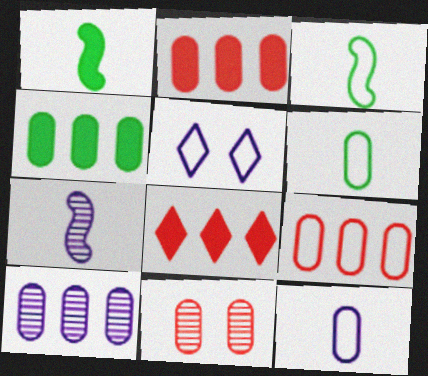[[3, 5, 9], 
[4, 9, 10], 
[4, 11, 12]]